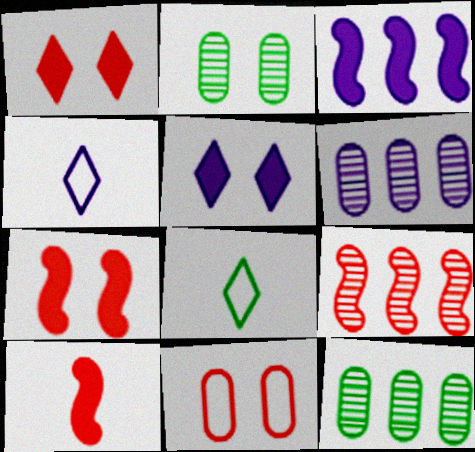[[4, 7, 12], 
[6, 7, 8]]